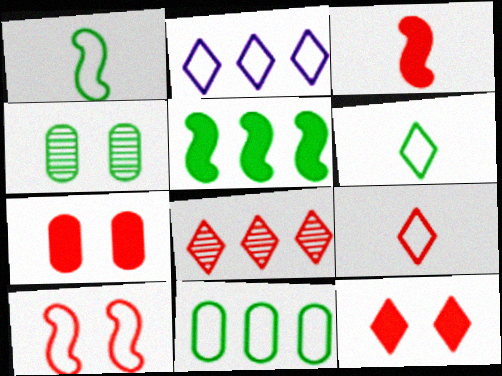[[2, 3, 4], 
[4, 5, 6], 
[8, 9, 12]]